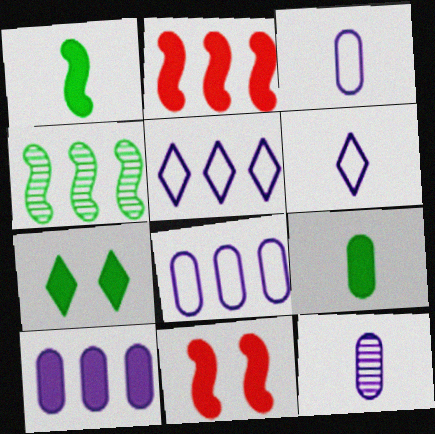[]